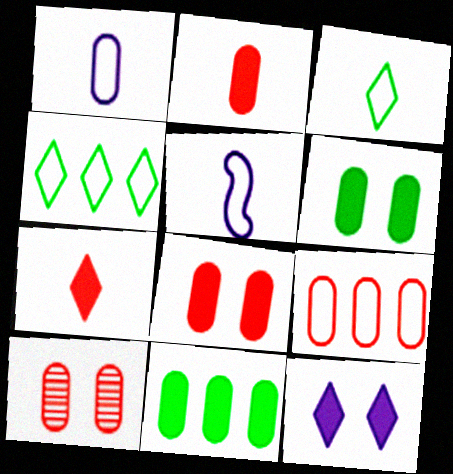[[1, 10, 11], 
[2, 9, 10]]